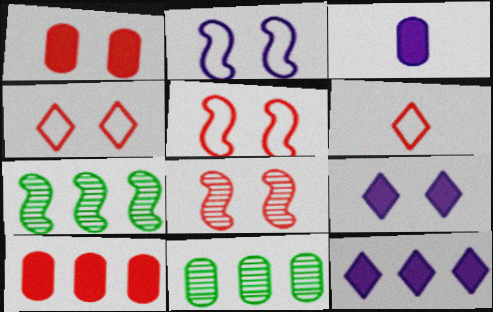[[1, 4, 8], 
[3, 4, 7], 
[6, 8, 10]]